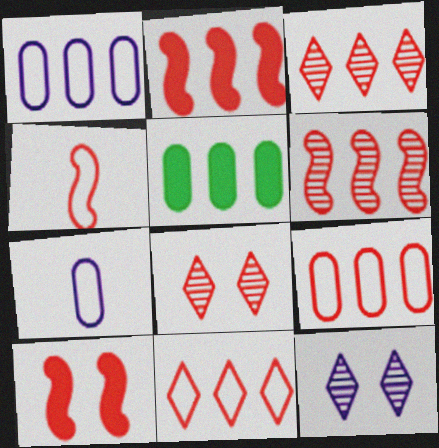[[2, 3, 9], 
[4, 5, 12], 
[4, 6, 10]]